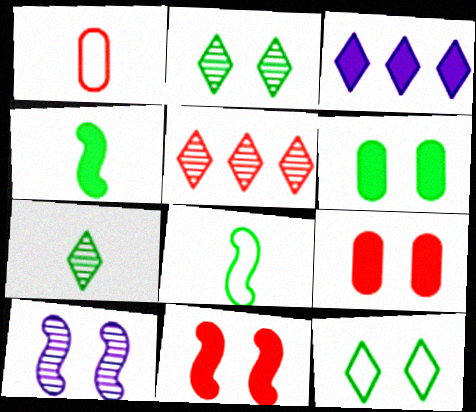[[1, 5, 11], 
[3, 4, 9], 
[9, 10, 12]]